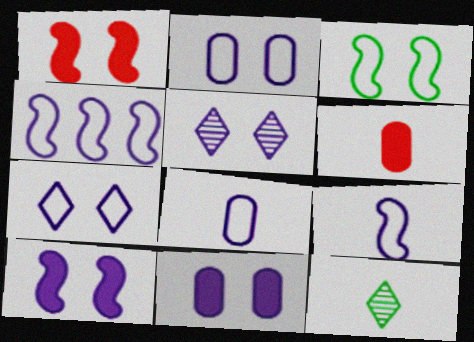[[2, 5, 10], 
[4, 7, 8], 
[6, 9, 12]]